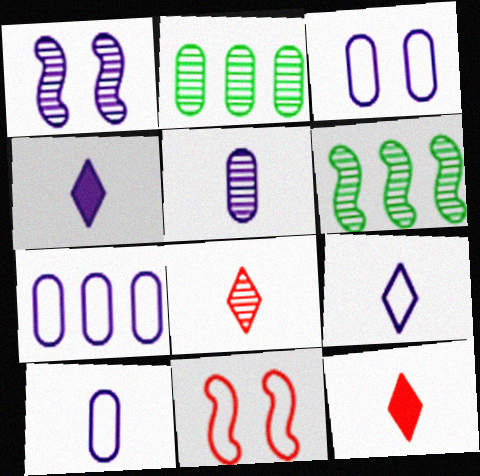[[1, 2, 8], 
[1, 4, 7], 
[2, 4, 11], 
[3, 6, 12], 
[3, 7, 10]]